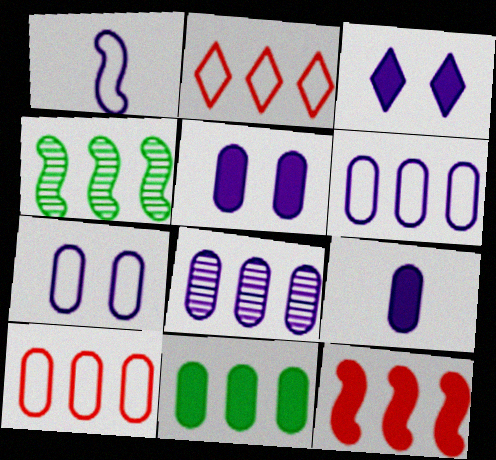[[1, 3, 8], 
[7, 8, 9], 
[8, 10, 11]]